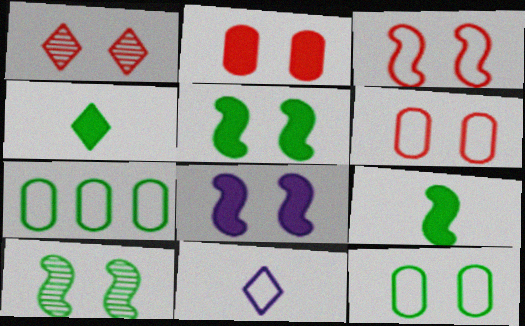[[1, 2, 3], 
[1, 8, 12], 
[3, 7, 11], 
[3, 8, 10], 
[4, 7, 10]]